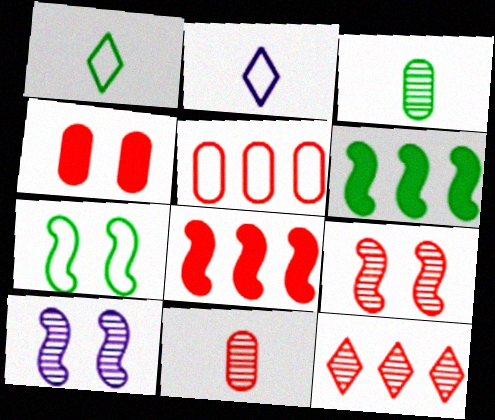[[2, 5, 7], 
[3, 10, 12], 
[4, 5, 11], 
[5, 8, 12], 
[9, 11, 12]]